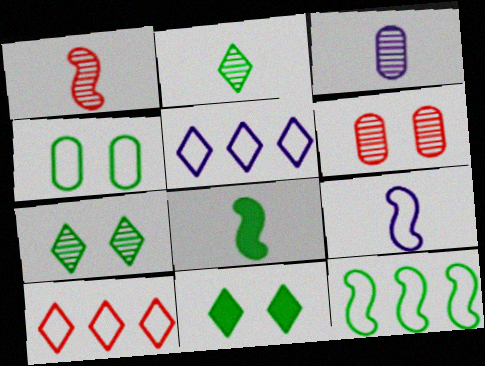[[1, 2, 3], 
[1, 8, 9], 
[4, 9, 10], 
[5, 6, 8]]